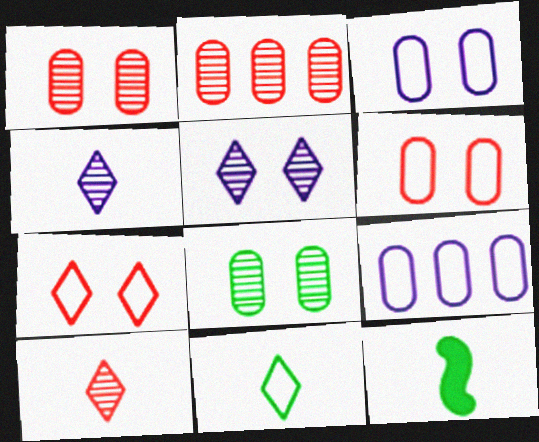[]